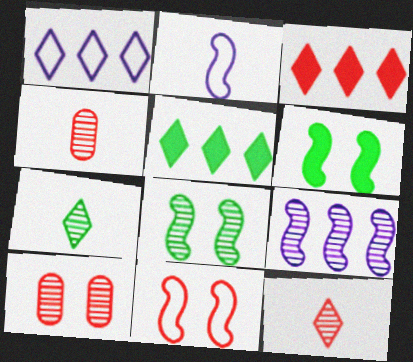[[1, 4, 6], 
[2, 5, 10], 
[3, 4, 11], 
[7, 9, 10]]